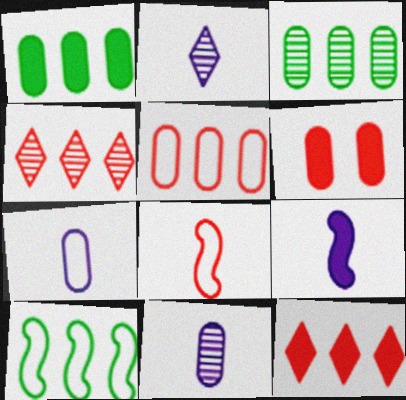[[2, 6, 10], 
[2, 7, 9], 
[3, 6, 7], 
[4, 6, 8]]